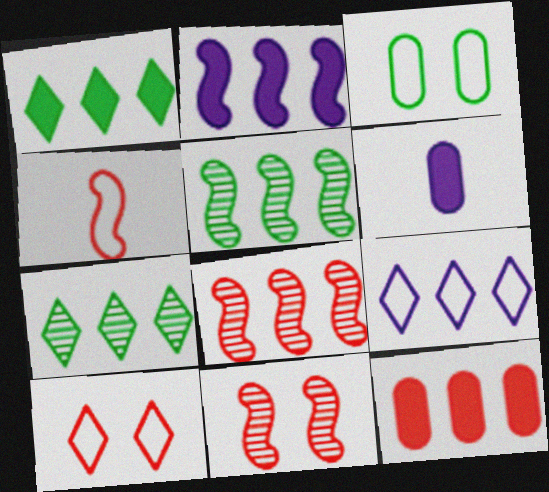[[1, 2, 12], 
[3, 4, 9], 
[5, 6, 10], 
[5, 9, 12]]